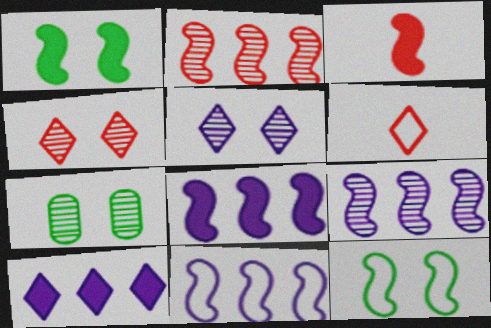[[1, 3, 8], 
[3, 9, 12], 
[6, 7, 8], 
[8, 9, 11]]